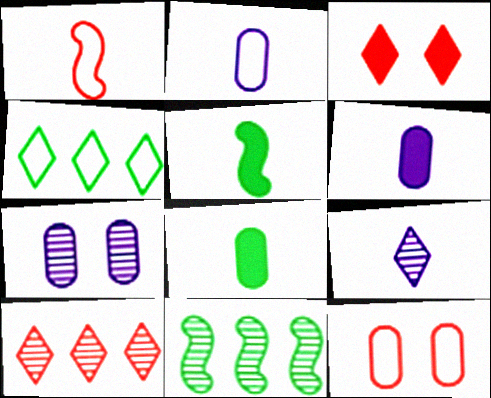[[1, 8, 9], 
[2, 3, 11], 
[3, 4, 9]]